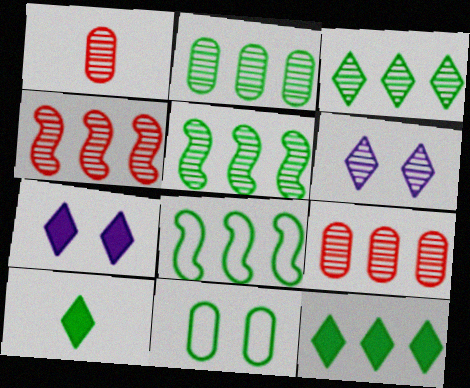[[1, 5, 6], 
[1, 7, 8], 
[2, 3, 5], 
[2, 8, 12], 
[5, 10, 11]]